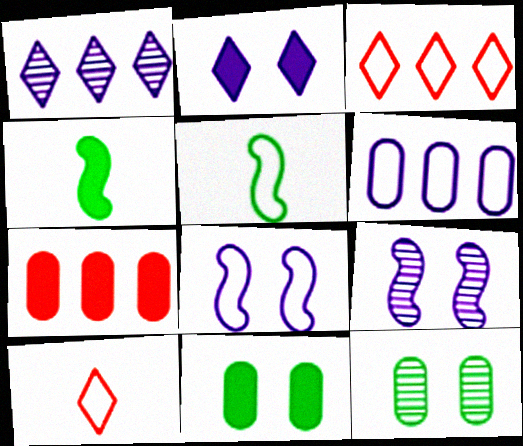[[2, 4, 7]]